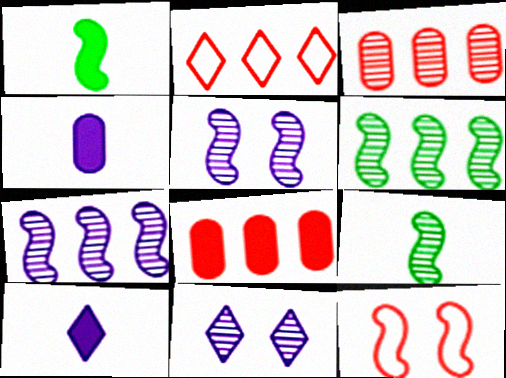[[1, 7, 12], 
[3, 9, 11]]